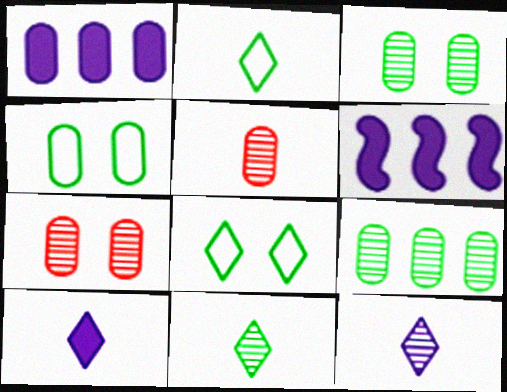[[1, 4, 5], 
[2, 6, 7], 
[5, 6, 8]]